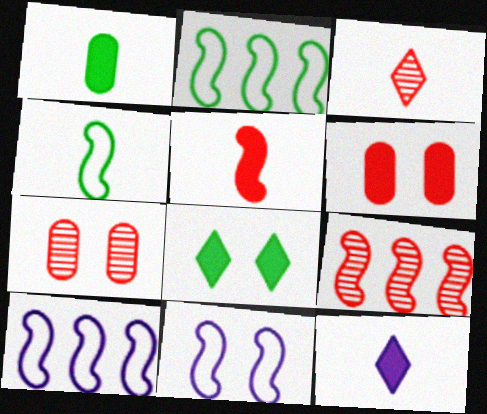[[1, 5, 12], 
[2, 7, 12], 
[3, 7, 9], 
[7, 8, 11]]